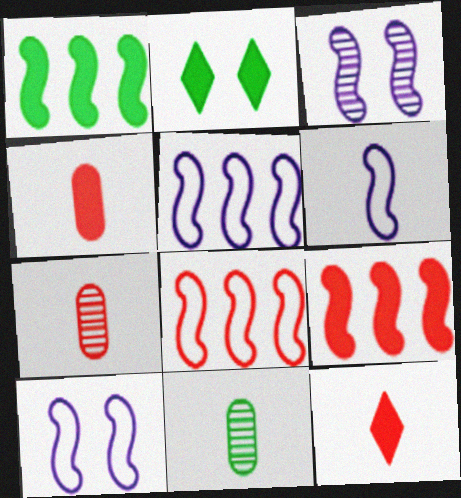[[2, 5, 7], 
[5, 6, 10], 
[6, 11, 12]]